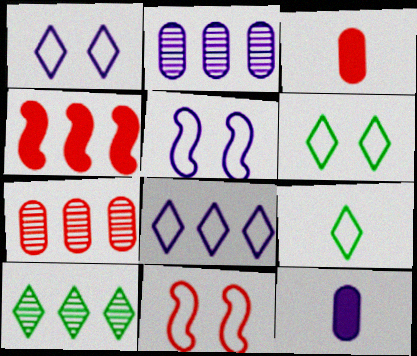[[3, 5, 10], 
[10, 11, 12]]